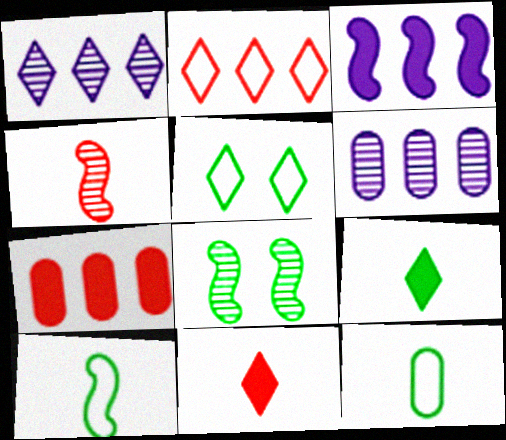[[1, 5, 11]]